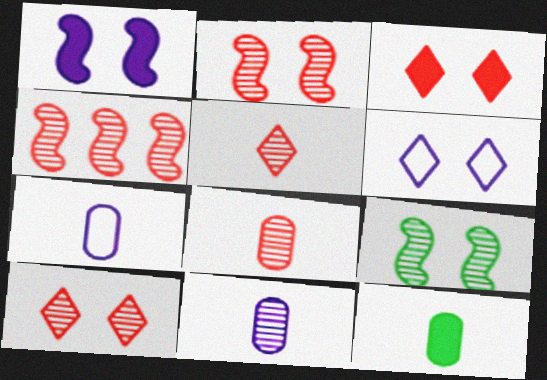[[4, 6, 12], 
[4, 8, 10], 
[7, 8, 12]]